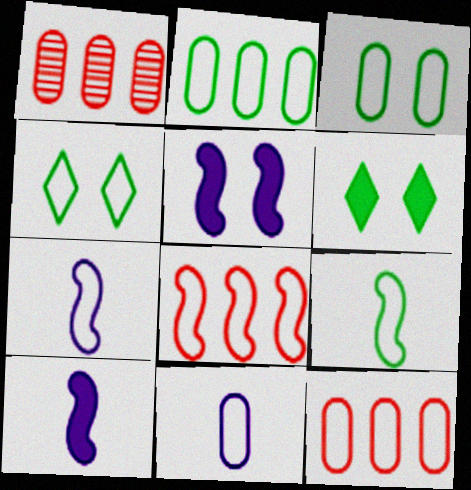[[1, 4, 10], 
[1, 6, 7], 
[2, 4, 9], 
[3, 11, 12], 
[4, 7, 12], 
[4, 8, 11]]